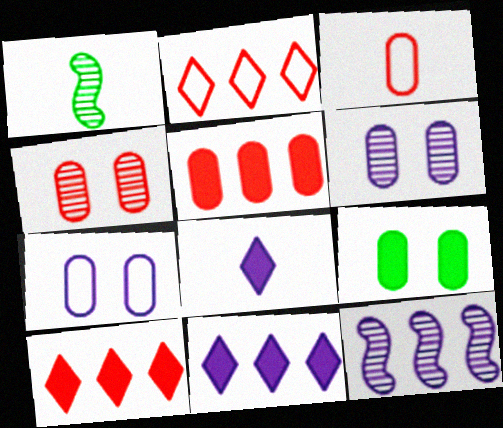[[1, 3, 8], 
[1, 7, 10], 
[3, 4, 5], 
[4, 7, 9], 
[7, 8, 12]]